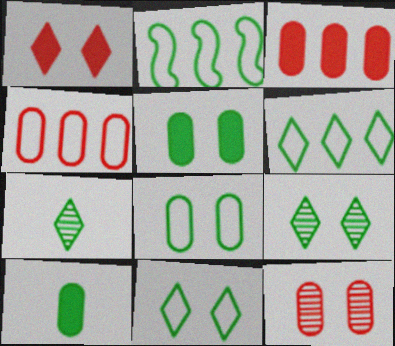[[2, 5, 7], 
[2, 9, 10]]